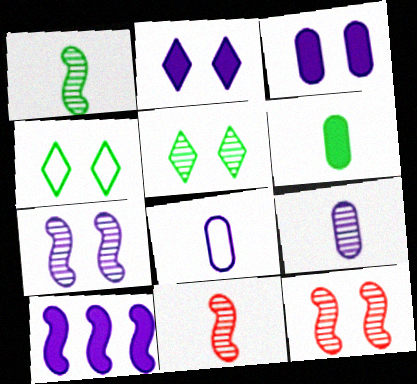[[3, 4, 12]]